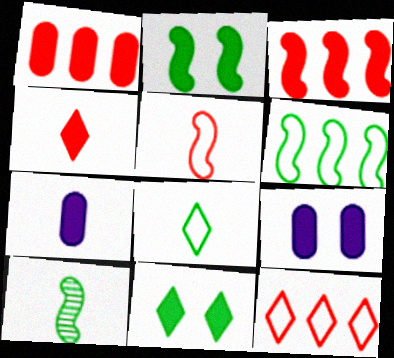[[2, 6, 10], 
[3, 7, 11], 
[9, 10, 12]]